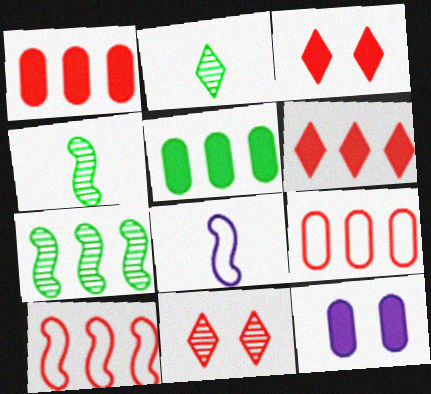[[2, 10, 12], 
[5, 8, 11]]